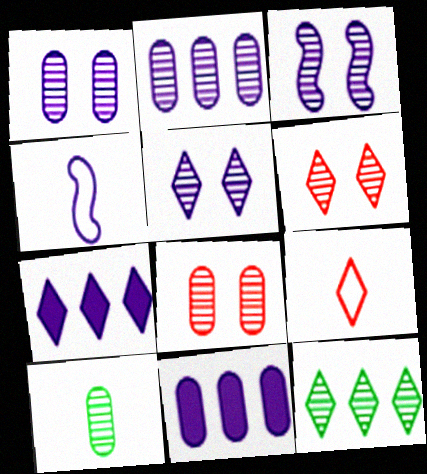[[1, 3, 5], 
[1, 4, 7], 
[2, 8, 10], 
[4, 5, 11]]